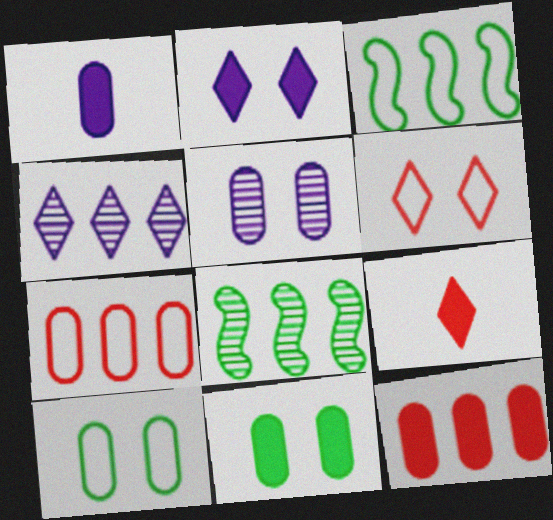[[1, 6, 8], 
[1, 11, 12], 
[3, 4, 12], 
[3, 5, 9]]